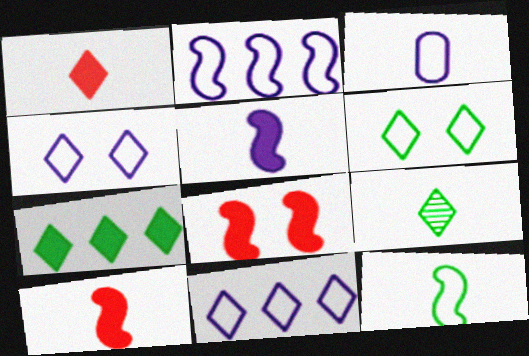[[2, 3, 4], 
[3, 9, 10], 
[6, 7, 9]]